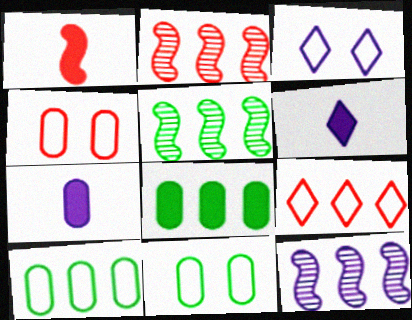[[2, 5, 12], 
[2, 6, 11], 
[3, 7, 12], 
[4, 5, 6], 
[8, 9, 12]]